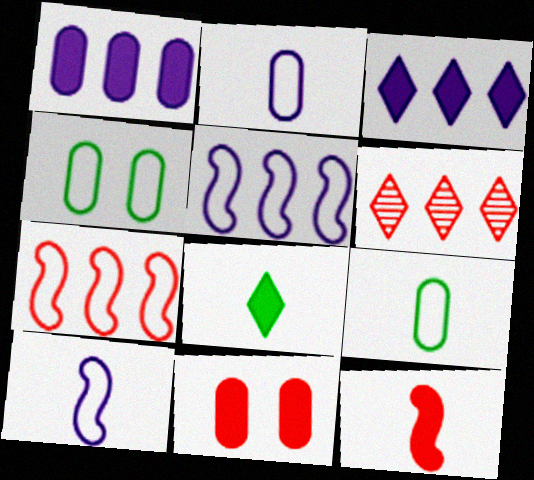[]